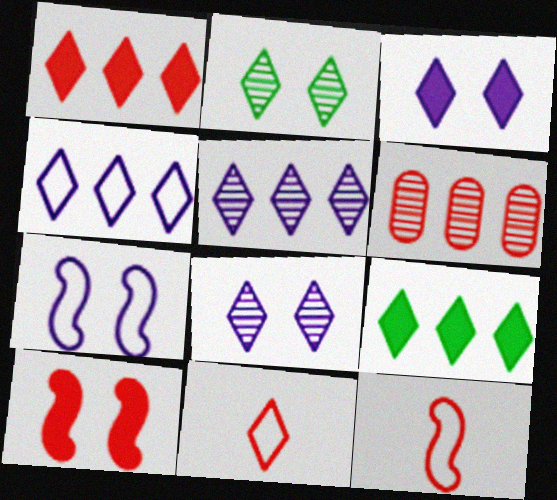[[6, 10, 11], 
[8, 9, 11]]